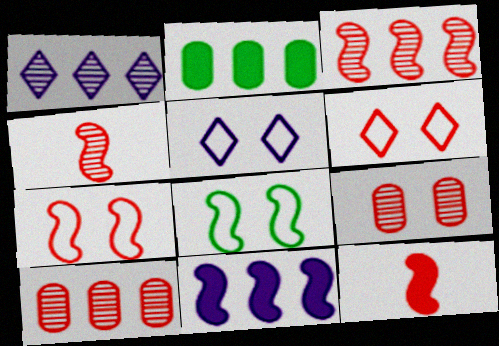[[2, 4, 5], 
[3, 7, 12], 
[4, 8, 11], 
[6, 10, 12]]